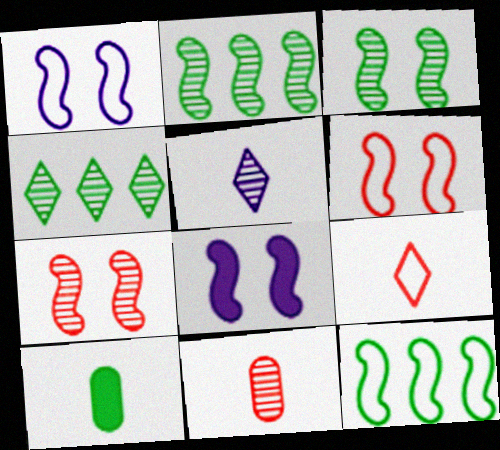[[3, 6, 8]]